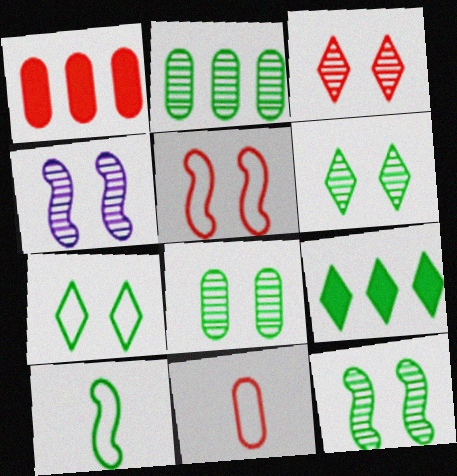[[3, 4, 8], 
[4, 9, 11], 
[6, 8, 12], 
[8, 9, 10]]